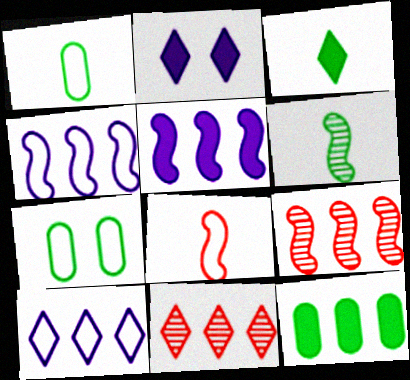[[1, 2, 9], 
[1, 3, 6], 
[4, 11, 12], 
[7, 8, 10], 
[9, 10, 12]]